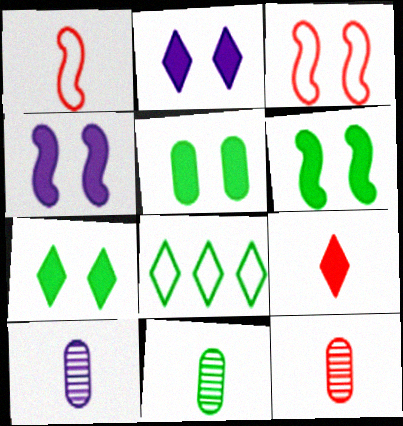[[1, 9, 12], 
[4, 8, 12], 
[5, 6, 7], 
[6, 8, 11], 
[10, 11, 12]]